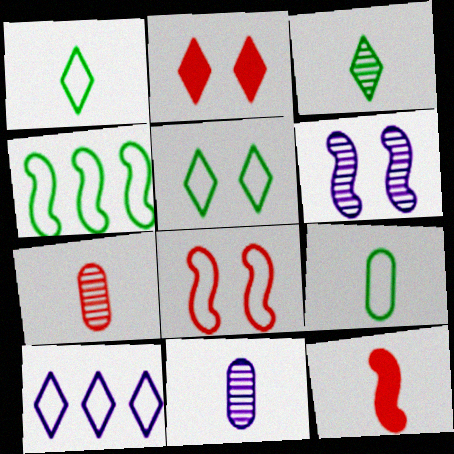[[1, 11, 12], 
[2, 3, 10], 
[2, 4, 11], 
[4, 5, 9], 
[4, 6, 12], 
[8, 9, 10]]